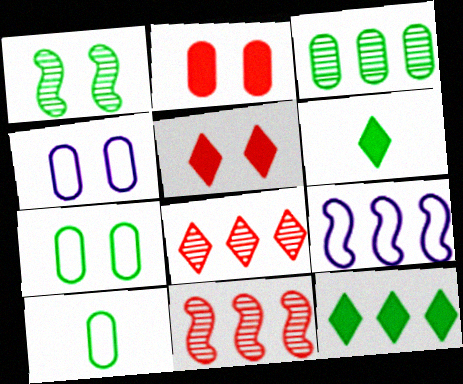[[1, 4, 5], 
[1, 10, 12], 
[4, 6, 11]]